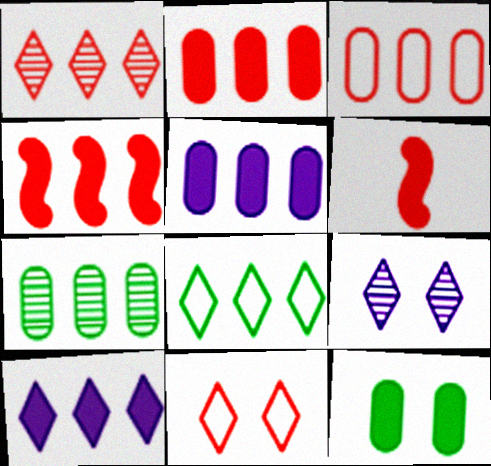[[1, 3, 4], 
[1, 8, 10], 
[3, 5, 7], 
[6, 10, 12]]